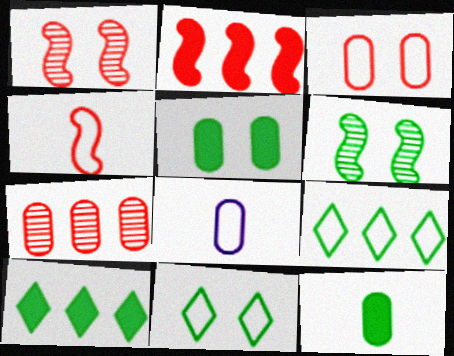[[1, 2, 4], 
[1, 8, 10], 
[5, 6, 11], 
[5, 7, 8], 
[6, 9, 12]]